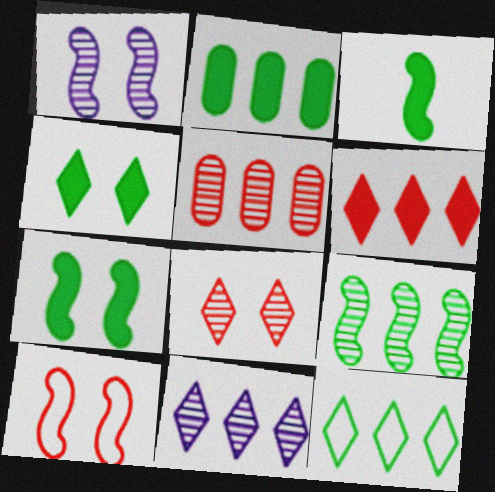[[1, 7, 10], 
[2, 3, 4], 
[2, 9, 12], 
[5, 9, 11], 
[6, 11, 12]]